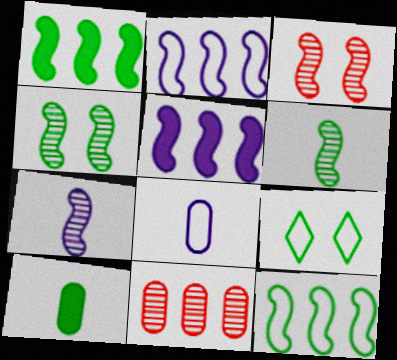[]